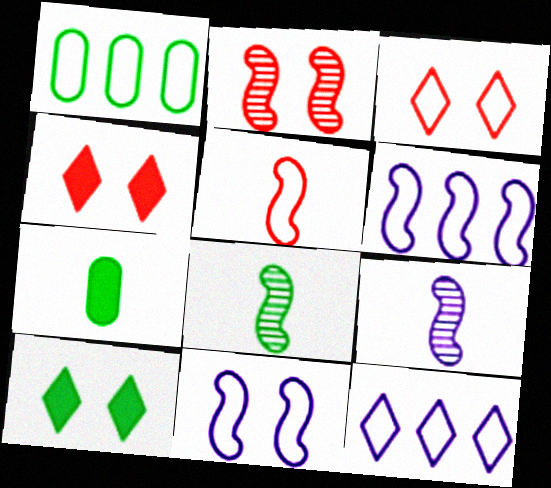[[1, 4, 9], 
[1, 8, 10], 
[2, 7, 12]]